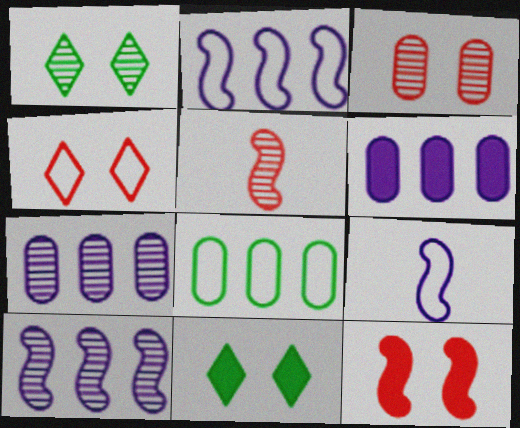[[1, 5, 7], 
[3, 4, 12], 
[4, 8, 9]]